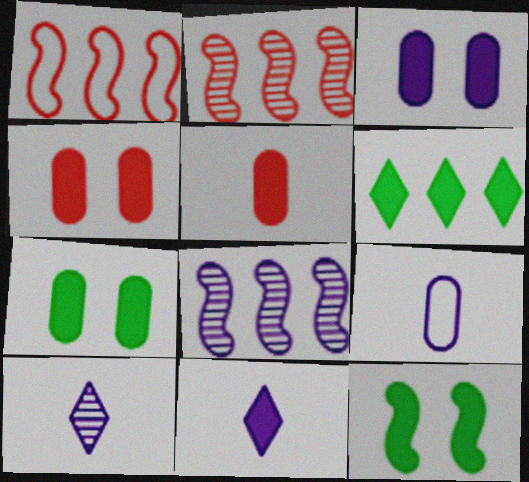[[1, 7, 10], 
[3, 4, 7]]